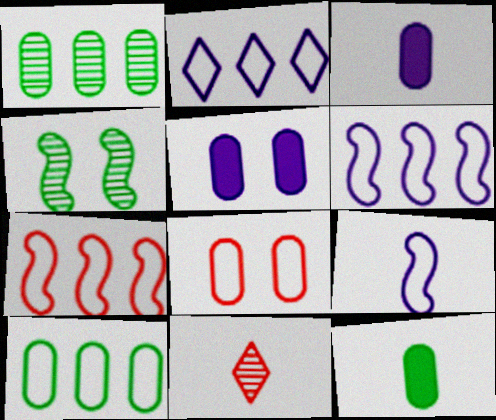[[1, 3, 8], 
[2, 7, 10], 
[9, 11, 12]]